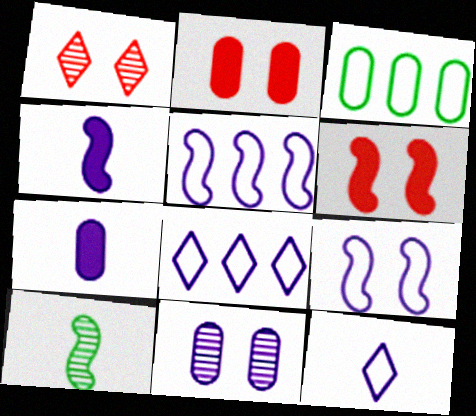[[1, 3, 4], 
[2, 8, 10], 
[4, 8, 11], 
[5, 6, 10]]